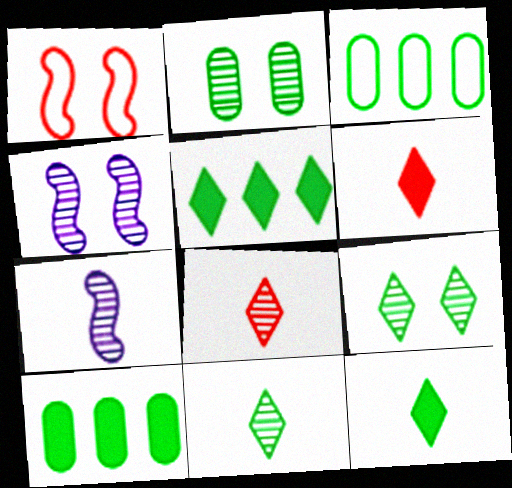[[3, 4, 6]]